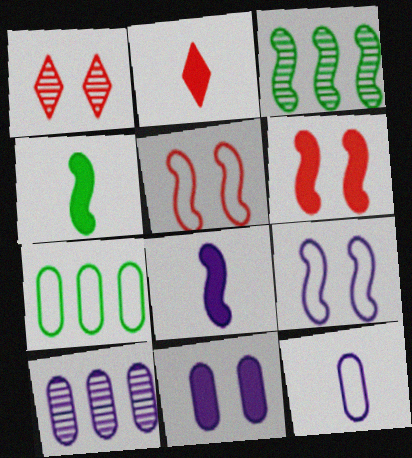[[1, 7, 8], 
[3, 5, 8], 
[10, 11, 12]]